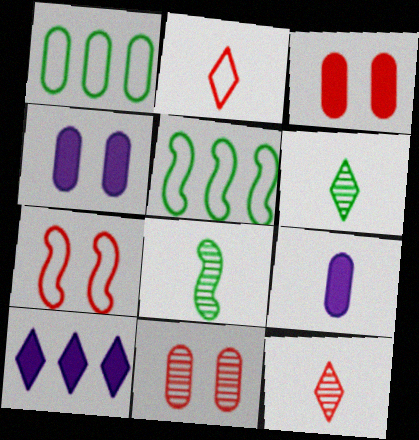[[1, 9, 11], 
[2, 8, 9], 
[4, 5, 12]]